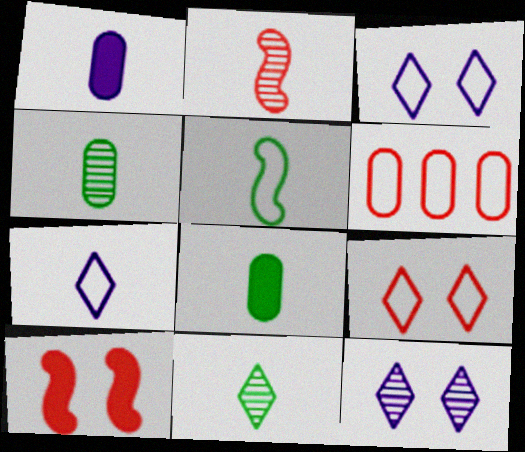[[2, 7, 8], 
[3, 5, 6], 
[5, 8, 11]]